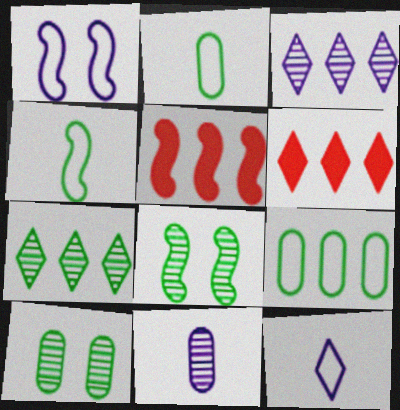[[3, 5, 9], 
[5, 10, 12]]